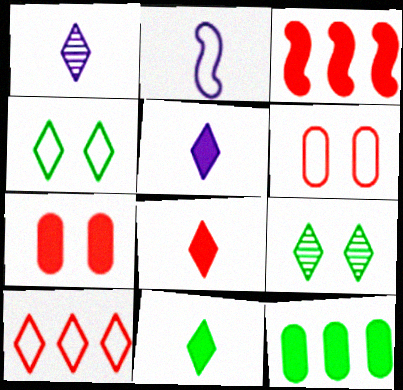[[3, 7, 8], 
[5, 8, 11], 
[5, 9, 10]]